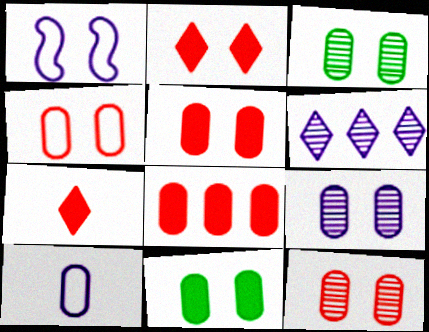[[1, 2, 3], 
[3, 8, 10], 
[3, 9, 12], 
[4, 5, 12], 
[4, 9, 11]]